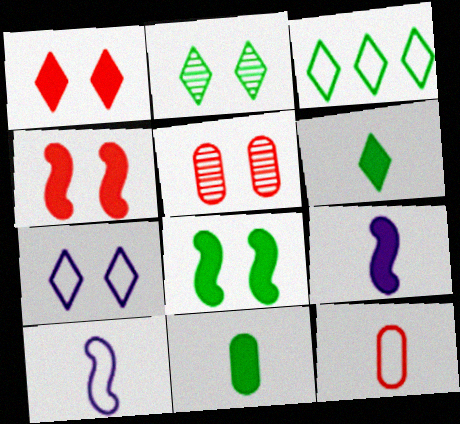[[1, 2, 7], 
[2, 3, 6], 
[3, 5, 9], 
[5, 7, 8]]